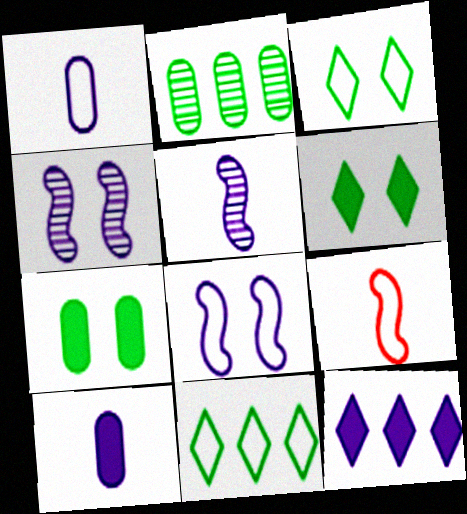[[1, 4, 12]]